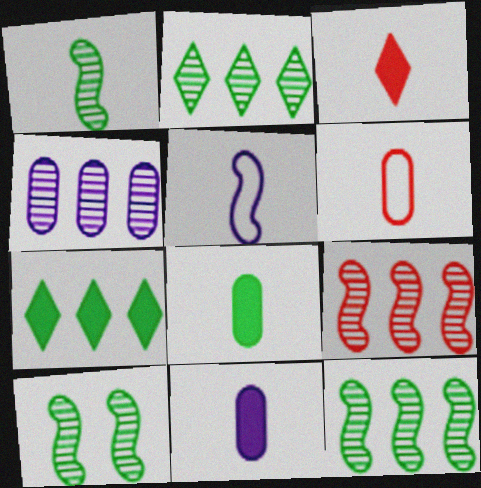[[1, 10, 12], 
[2, 4, 9]]